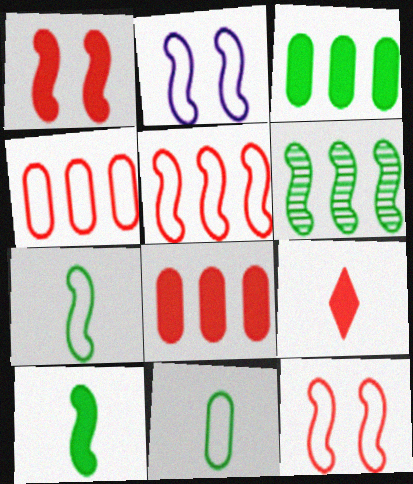[[1, 8, 9], 
[2, 5, 7]]